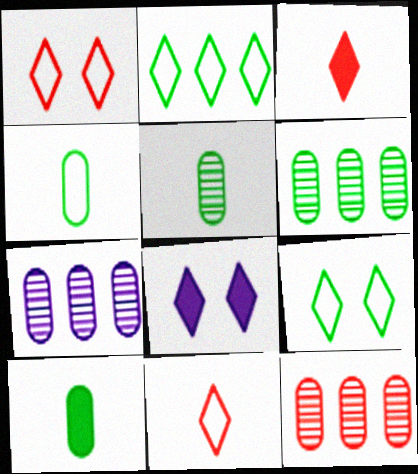[[4, 5, 10], 
[6, 7, 12]]